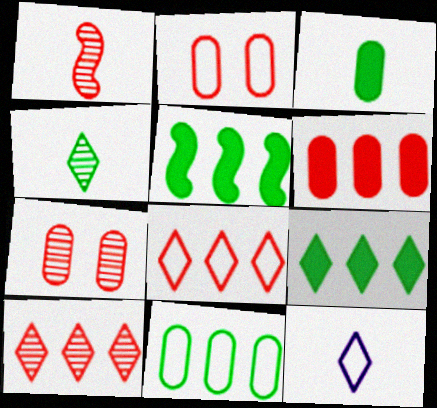[[1, 3, 12], 
[1, 7, 10], 
[5, 7, 12]]